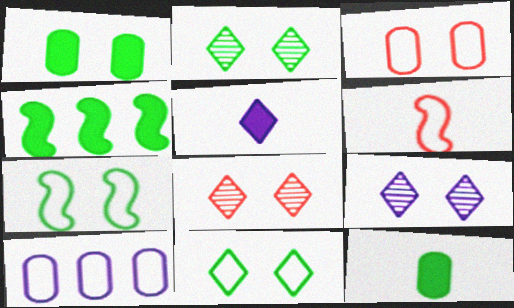[[1, 2, 7], 
[2, 8, 9], 
[6, 10, 11]]